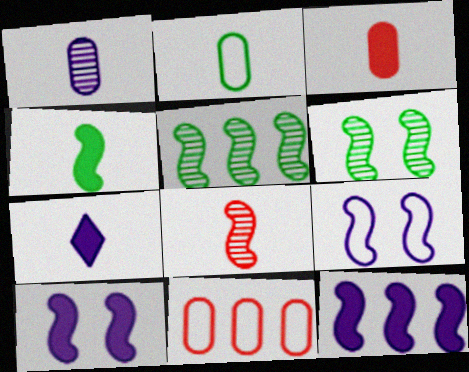[[1, 2, 3], 
[2, 7, 8], 
[3, 4, 7], 
[6, 7, 11]]